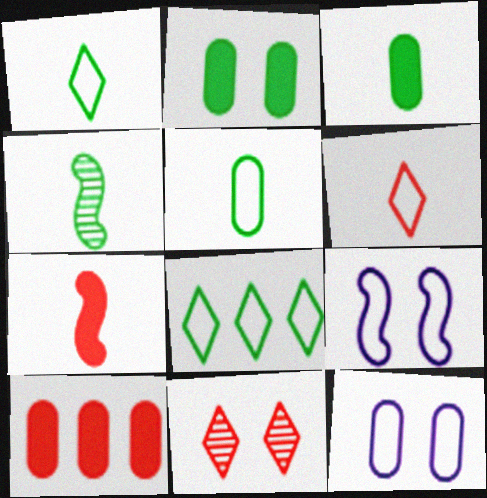[[1, 3, 4], 
[2, 4, 8], 
[2, 9, 11]]